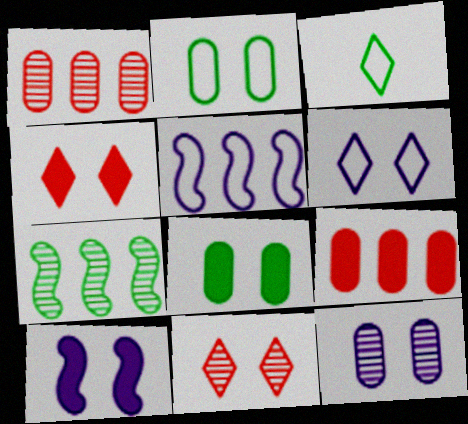[[1, 3, 10], 
[2, 10, 11], 
[3, 7, 8], 
[4, 8, 10], 
[6, 10, 12]]